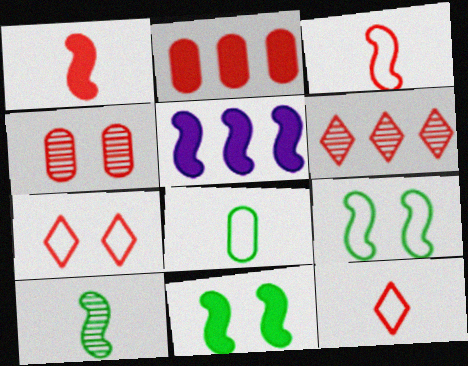[[1, 5, 11]]